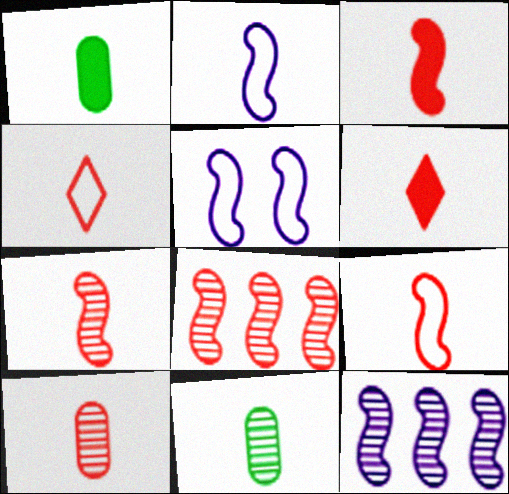[[2, 6, 11], 
[3, 4, 10], 
[3, 7, 9], 
[6, 9, 10]]